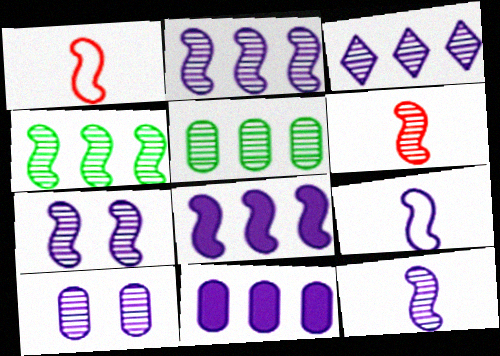[[2, 7, 12], 
[3, 10, 12], 
[4, 6, 7], 
[7, 8, 9]]